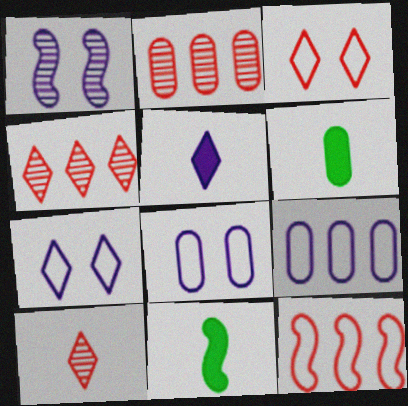[[1, 5, 9], 
[1, 11, 12], 
[2, 6, 8], 
[2, 7, 11], 
[4, 8, 11]]